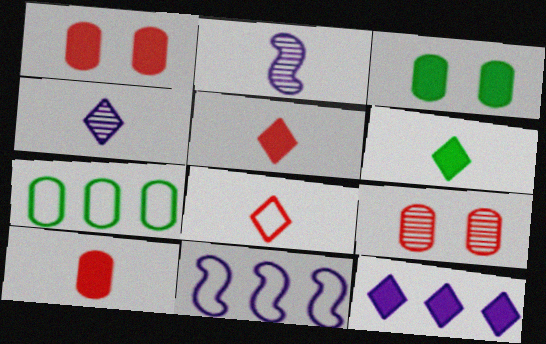[[4, 6, 8], 
[6, 9, 11]]